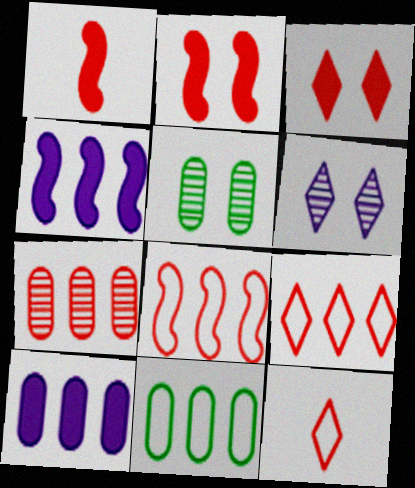[[1, 6, 11], 
[2, 7, 12], 
[4, 5, 12], 
[7, 10, 11]]